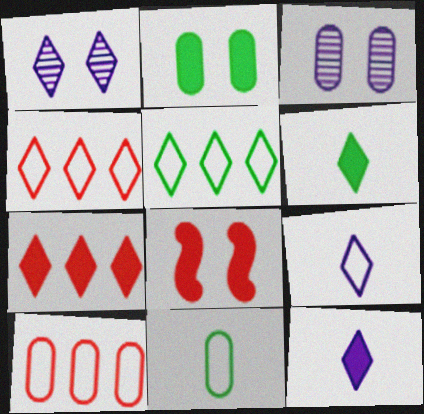[[1, 4, 6]]